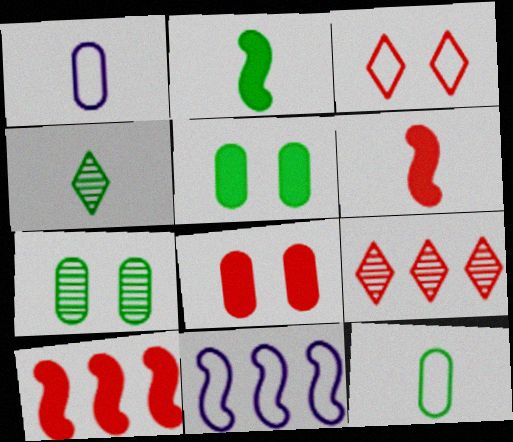[[1, 4, 6], 
[2, 4, 12], 
[3, 11, 12], 
[4, 8, 11]]